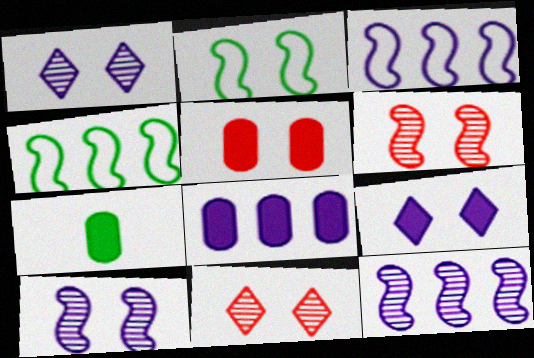[[1, 2, 5], 
[3, 7, 11], 
[5, 7, 8]]